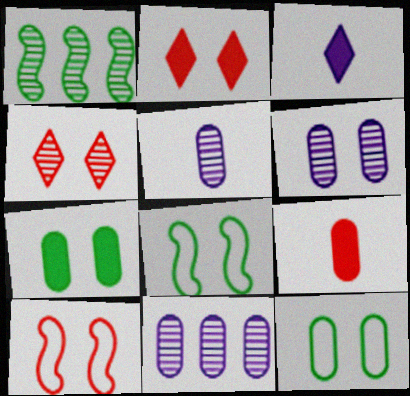[[1, 4, 5], 
[2, 6, 8], 
[5, 6, 11], 
[9, 11, 12]]